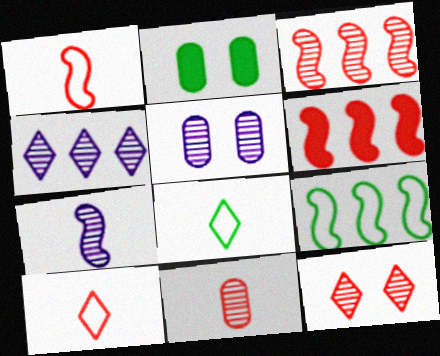[[1, 2, 4], 
[3, 11, 12], 
[4, 5, 7], 
[5, 6, 8]]